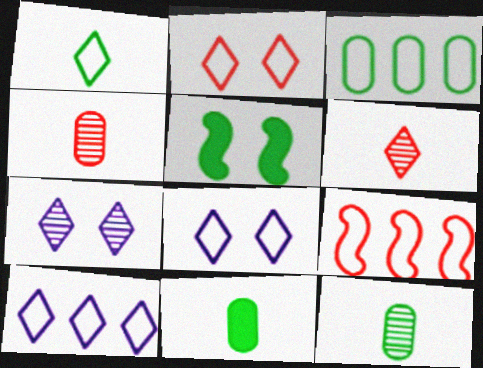[[1, 2, 10], 
[3, 9, 10], 
[4, 5, 10], 
[7, 9, 11]]